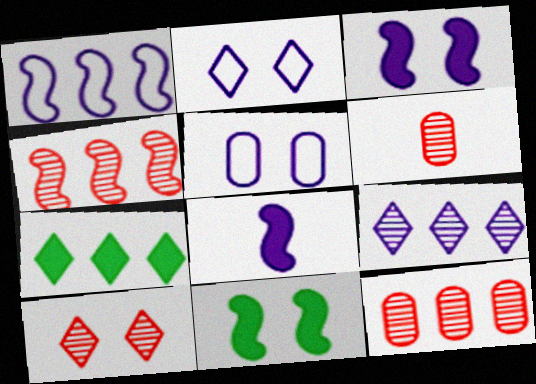[[1, 7, 12], 
[4, 6, 10], 
[5, 8, 9], 
[5, 10, 11]]